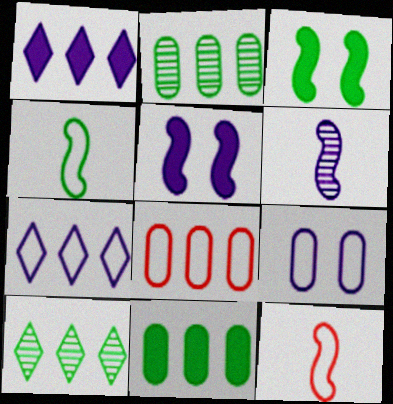[[1, 6, 9]]